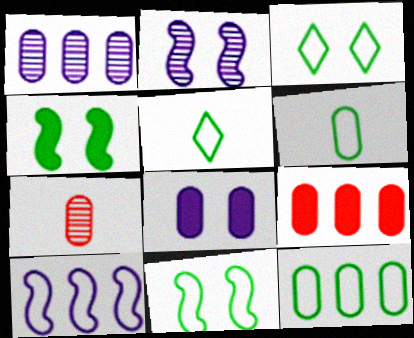[[1, 9, 12], 
[2, 5, 9], 
[5, 11, 12], 
[7, 8, 12]]